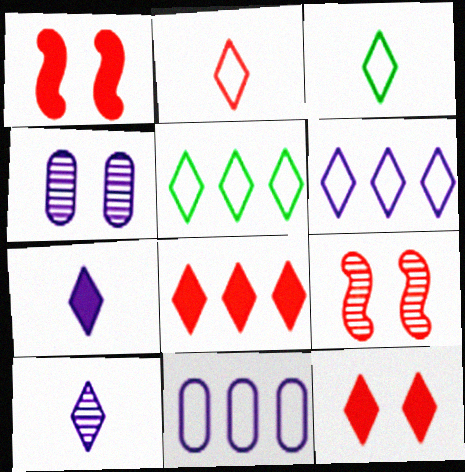[[5, 10, 12]]